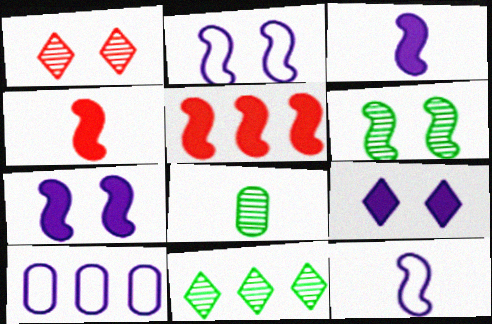[[5, 6, 12], 
[5, 10, 11], 
[6, 8, 11]]